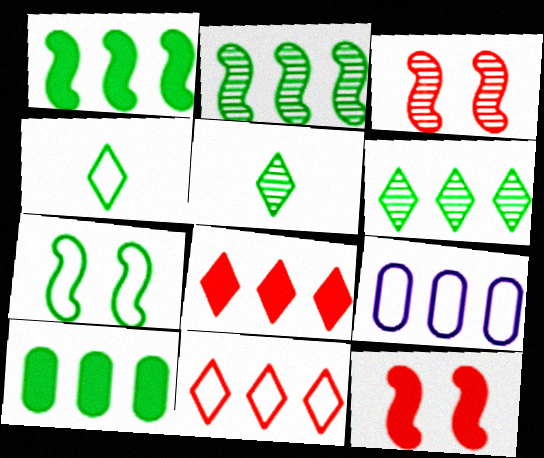[[2, 8, 9], 
[5, 7, 10], 
[5, 9, 12]]